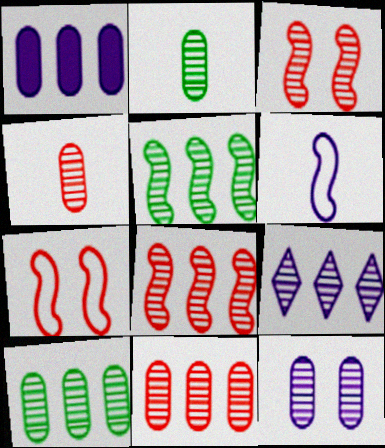[[2, 3, 9], 
[2, 11, 12], 
[4, 10, 12], 
[5, 9, 11], 
[8, 9, 10]]